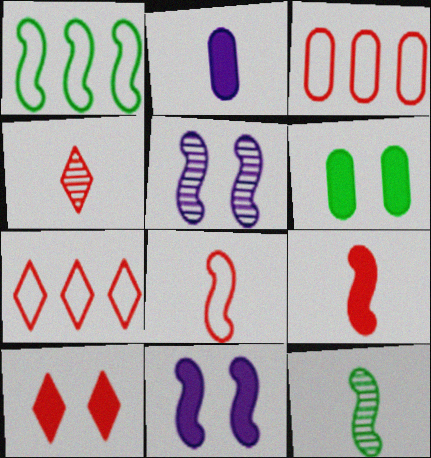[[1, 5, 9], 
[4, 7, 10], 
[6, 10, 11]]